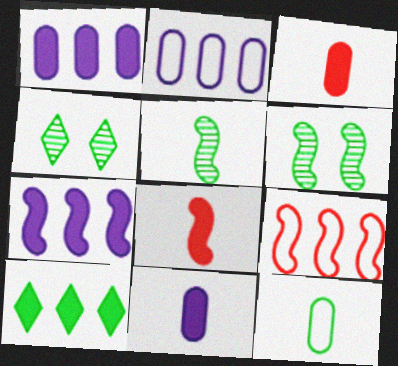[[2, 4, 8], 
[4, 9, 11], 
[6, 10, 12]]